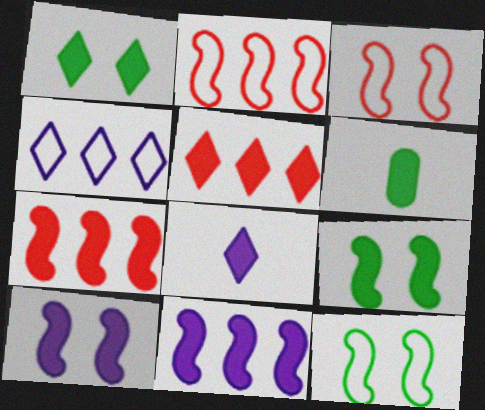[[1, 5, 8], 
[5, 6, 10]]